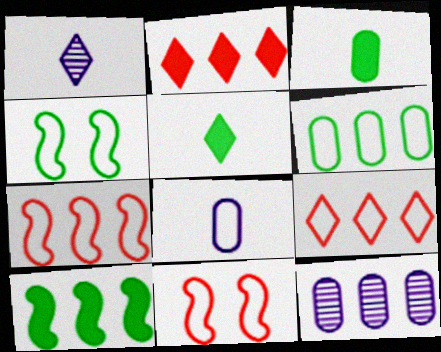[[4, 8, 9], 
[5, 11, 12], 
[9, 10, 12]]